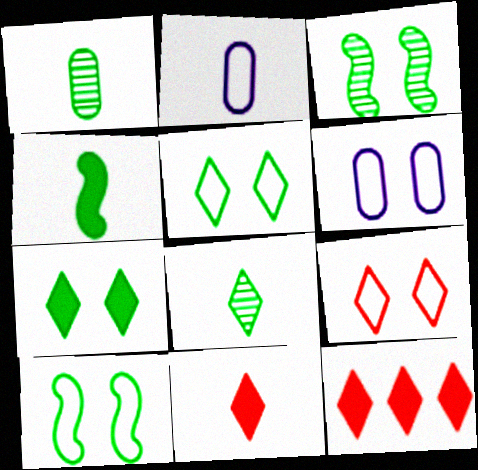[[2, 3, 12], 
[6, 9, 10]]